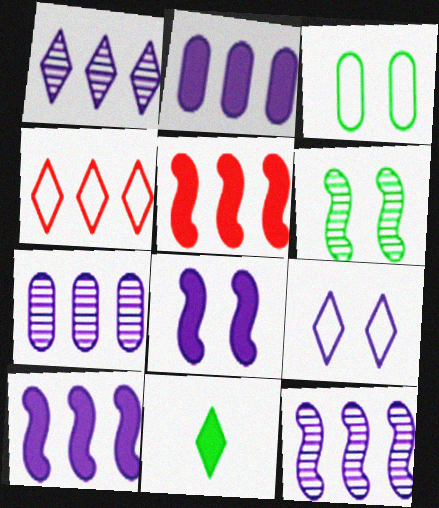[[1, 7, 12]]